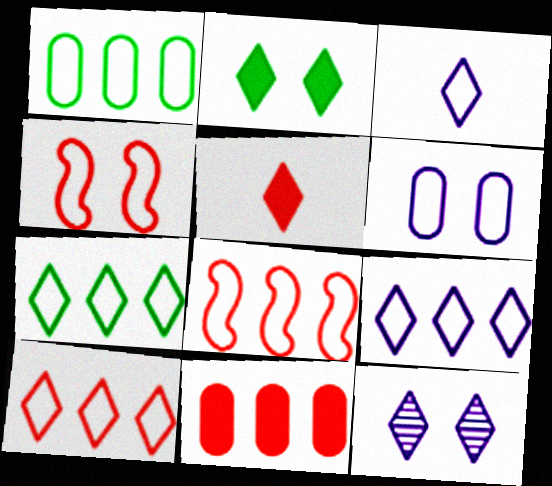[[1, 3, 4], 
[1, 8, 9], 
[5, 7, 12], 
[7, 9, 10]]